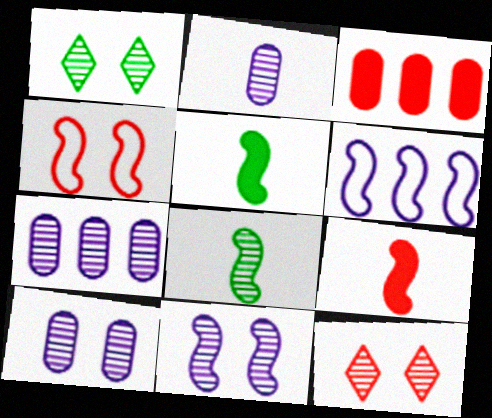[[2, 7, 10], 
[7, 8, 12]]